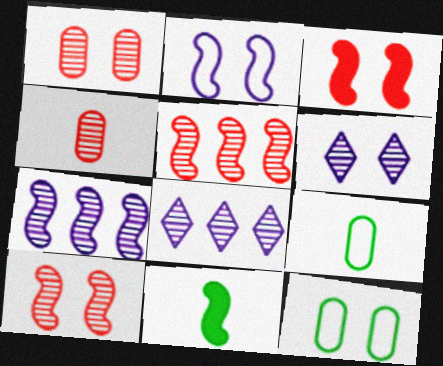[[2, 5, 11], 
[3, 6, 12], 
[3, 8, 9]]